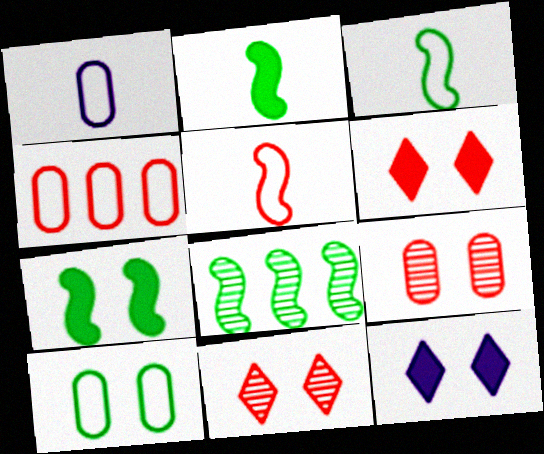[[1, 4, 10], 
[1, 6, 8], 
[3, 7, 8]]